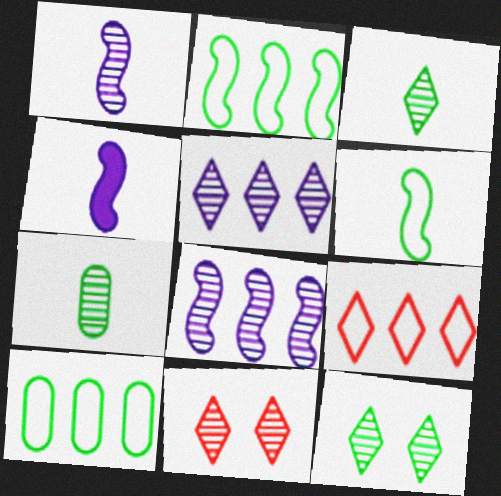[[3, 5, 11], 
[4, 10, 11], 
[7, 8, 11]]